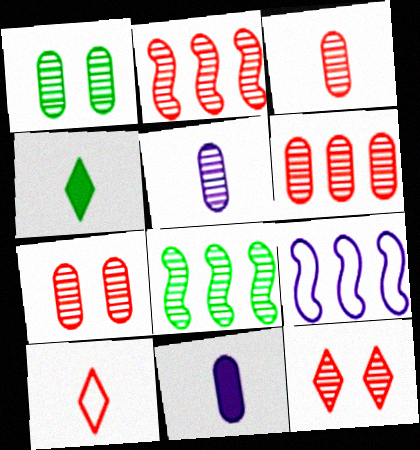[[1, 5, 6], 
[2, 3, 12], 
[3, 6, 7], 
[4, 7, 9], 
[5, 8, 12]]